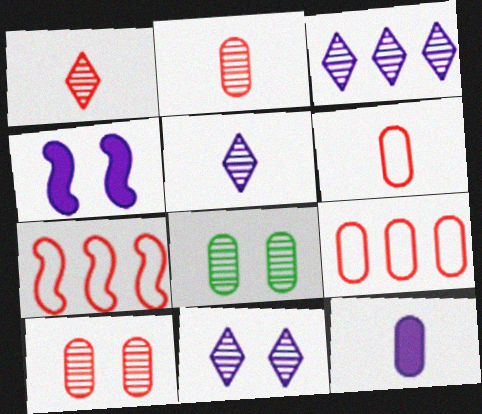[[3, 5, 11], 
[8, 9, 12]]